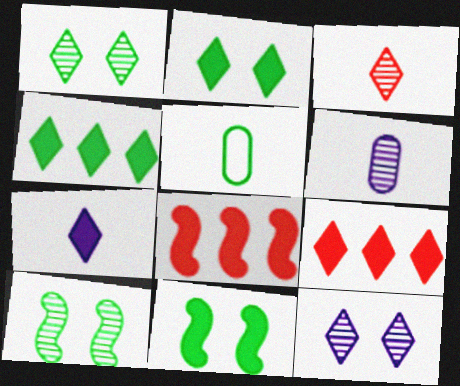[[2, 7, 9], 
[4, 5, 10], 
[5, 8, 12]]